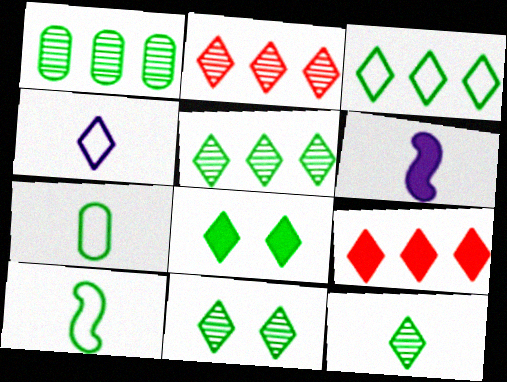[[1, 8, 10], 
[2, 4, 8], 
[3, 8, 12], 
[4, 9, 11], 
[5, 11, 12]]